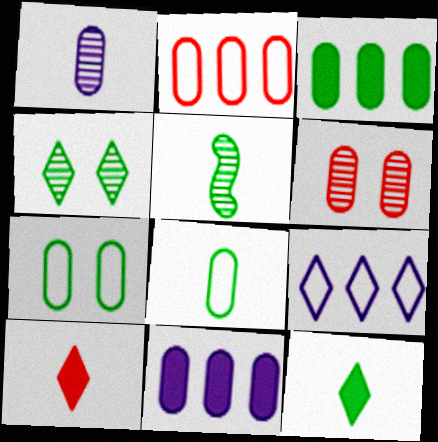[[4, 9, 10], 
[5, 8, 12], 
[6, 8, 11]]